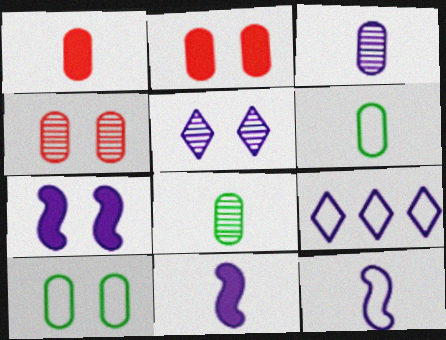[[1, 3, 6], 
[3, 7, 9]]